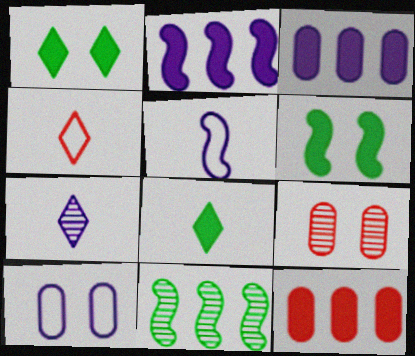[[2, 7, 10], 
[4, 7, 8], 
[7, 9, 11]]